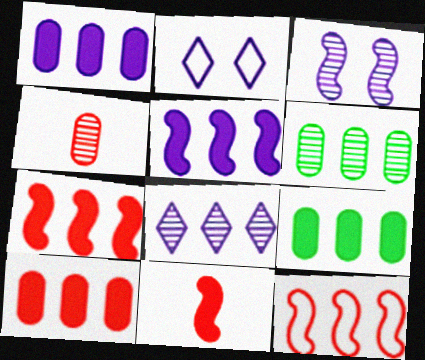[[1, 9, 10], 
[2, 6, 11], 
[8, 9, 12]]